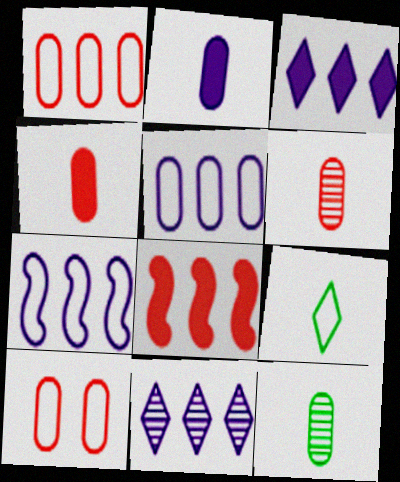[[7, 9, 10]]